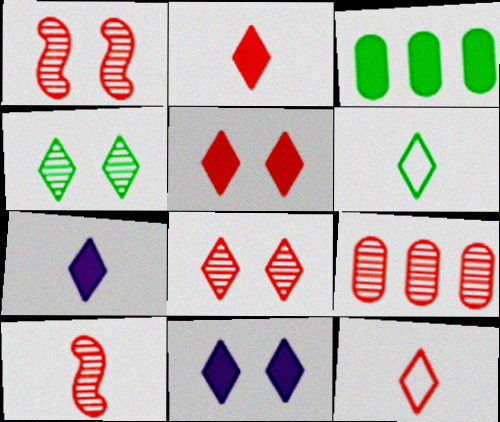[[8, 9, 10]]